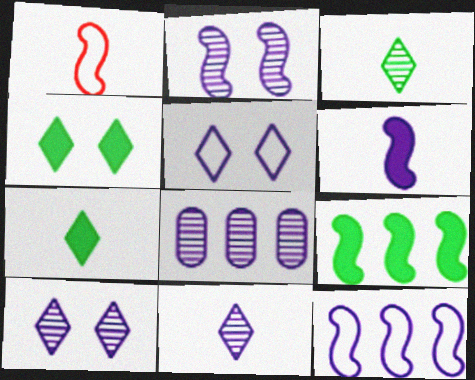[[1, 2, 9], 
[1, 4, 8], 
[2, 6, 12], 
[2, 8, 11], 
[5, 6, 8]]